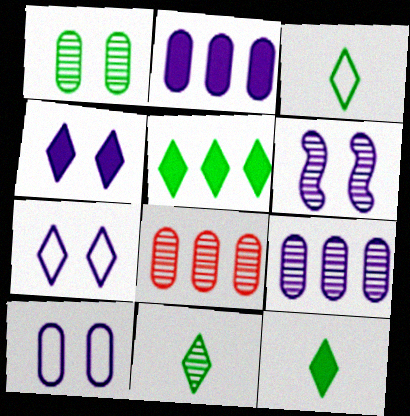[[3, 11, 12], 
[4, 6, 10], 
[6, 8, 11]]